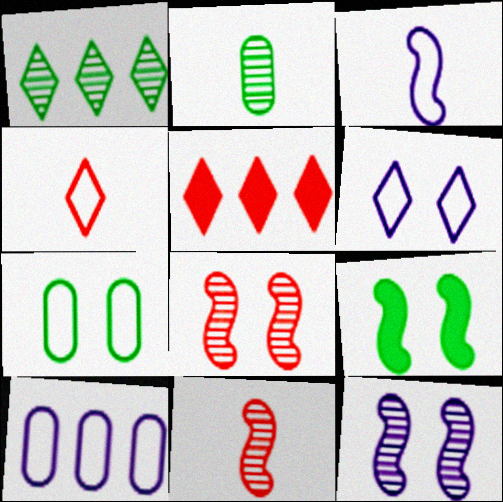[[3, 6, 10]]